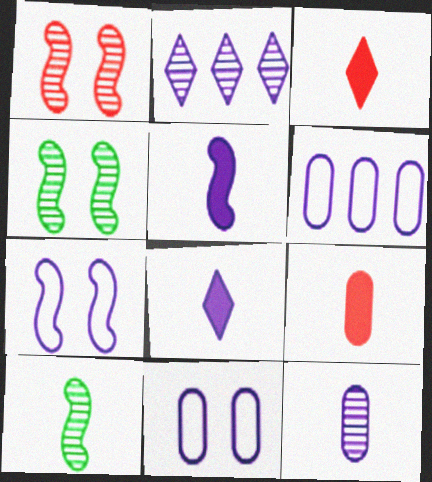[[2, 5, 11], 
[3, 4, 6]]